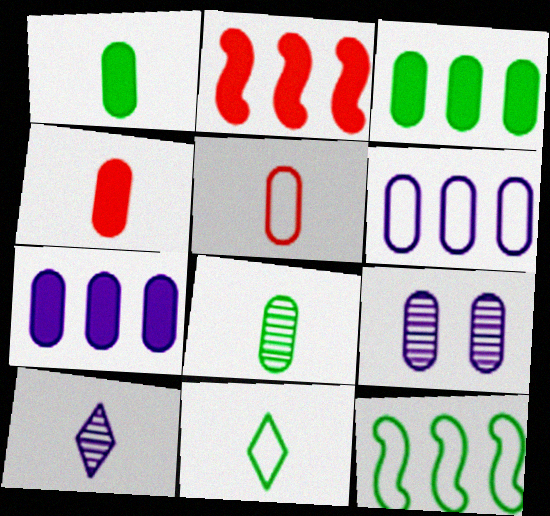[[2, 9, 11], 
[3, 5, 9]]